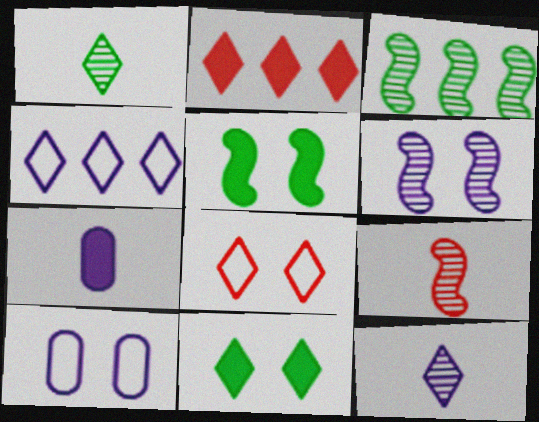[[2, 5, 7], 
[3, 6, 9], 
[3, 7, 8], 
[4, 6, 7]]